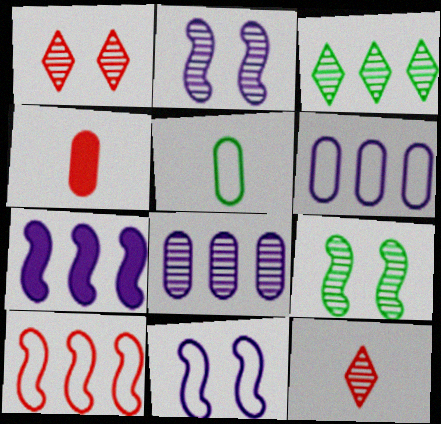[[1, 4, 10], 
[1, 5, 7], 
[3, 4, 11], 
[8, 9, 12]]